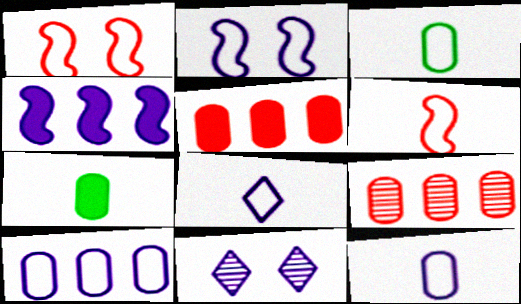[[2, 8, 10], 
[3, 6, 8], 
[4, 11, 12]]